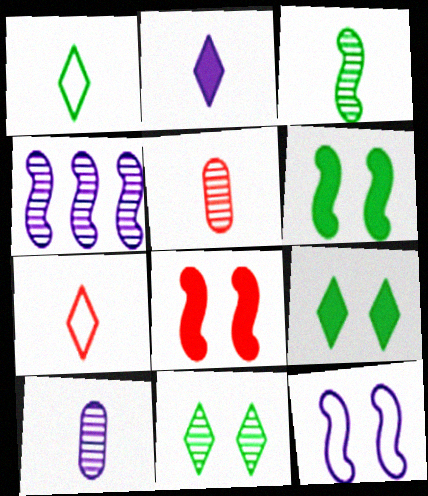[[4, 5, 11]]